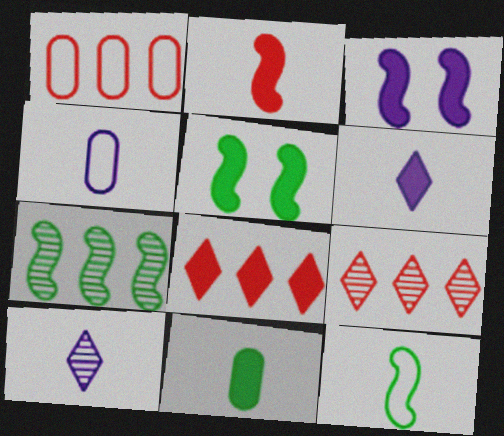[[1, 5, 10], 
[2, 6, 11], 
[3, 8, 11], 
[4, 5, 9], 
[5, 7, 12]]